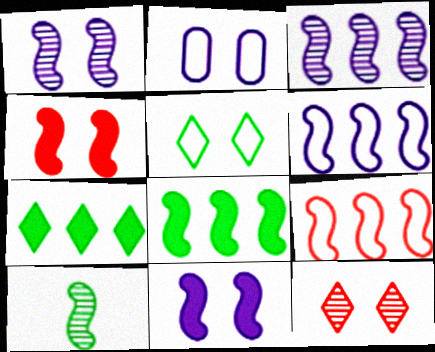[[3, 8, 9], 
[4, 6, 10], 
[9, 10, 11]]